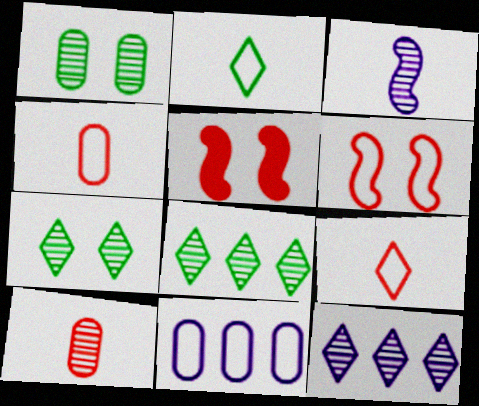[[2, 6, 11]]